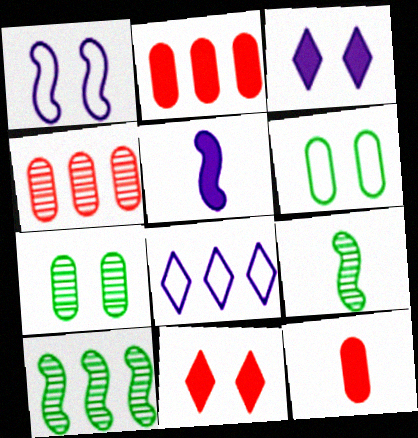[[1, 7, 11], 
[2, 8, 10]]